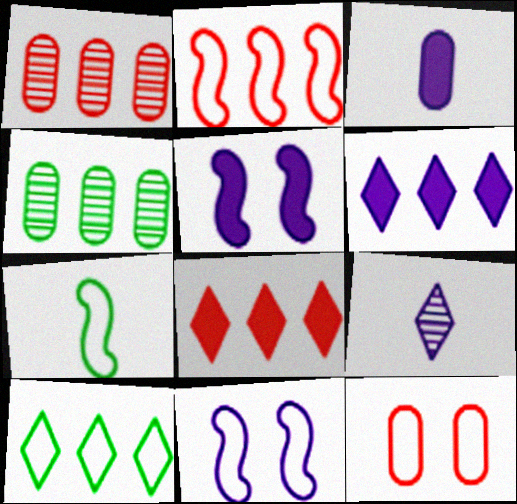[[1, 2, 8], 
[2, 4, 6], 
[2, 7, 11], 
[3, 4, 12], 
[3, 5, 6]]